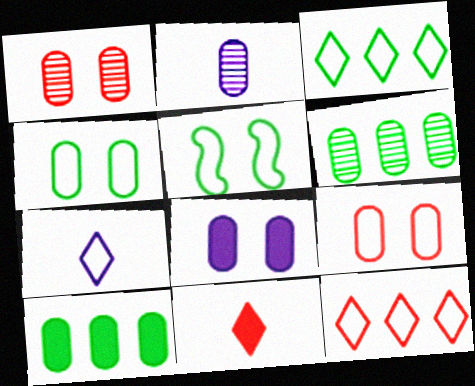[[1, 2, 6], 
[1, 4, 8], 
[2, 9, 10]]